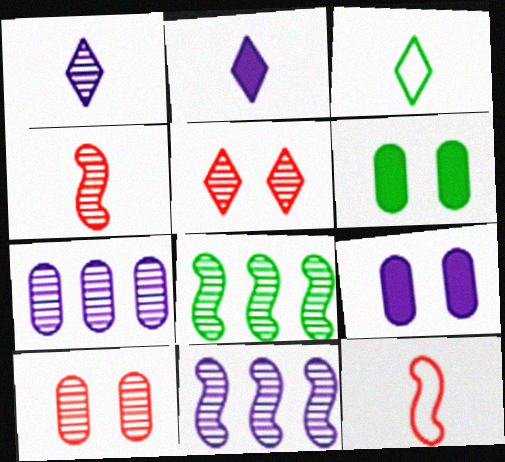[[1, 8, 10], 
[3, 6, 8]]